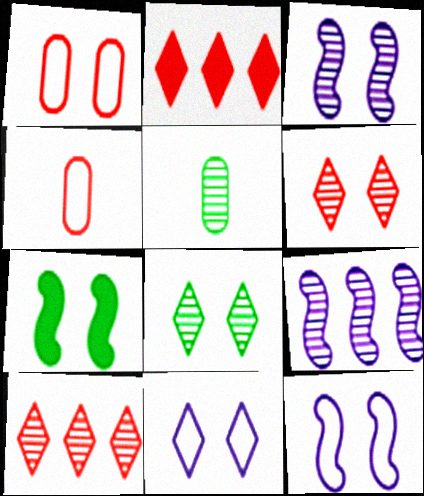[[2, 5, 12], 
[3, 5, 10], 
[5, 6, 9]]